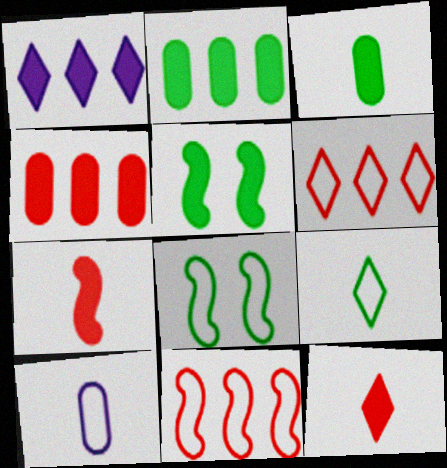[[6, 8, 10]]